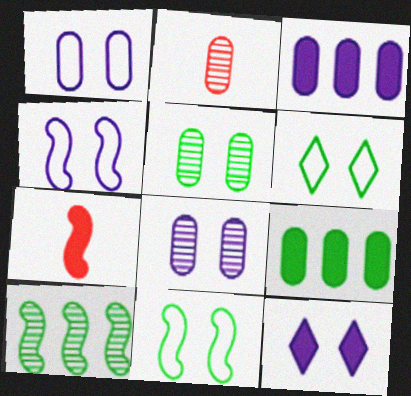[[1, 2, 9], 
[4, 7, 10], 
[4, 8, 12], 
[7, 9, 12]]